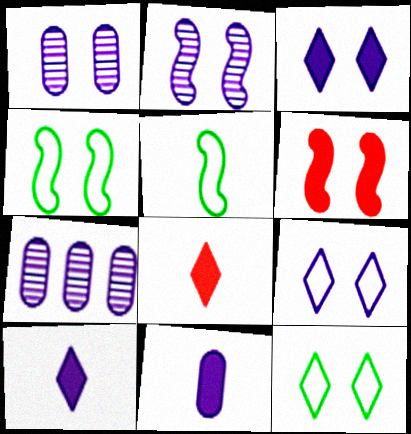[[1, 6, 12], 
[2, 4, 6], 
[4, 7, 8]]